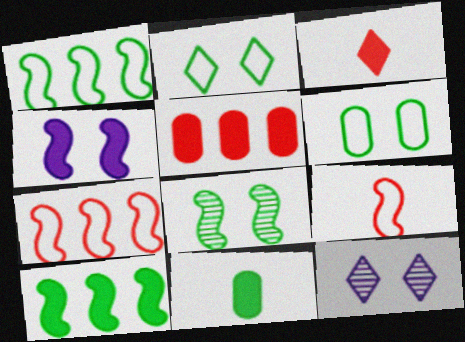[[7, 11, 12]]